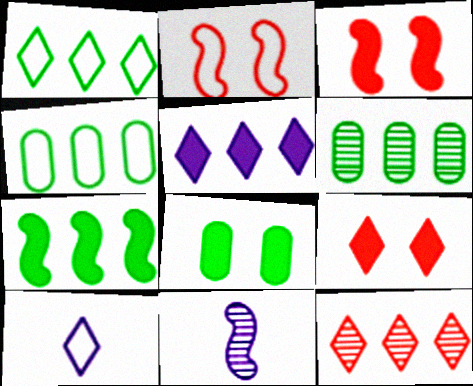[[1, 5, 12], 
[1, 6, 7], 
[2, 4, 10], 
[2, 7, 11], 
[3, 6, 10], 
[4, 9, 11]]